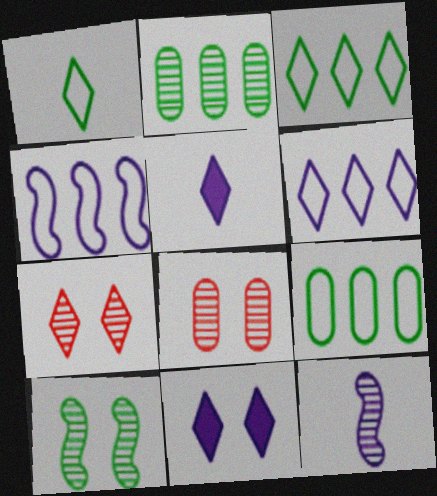[[2, 7, 12], 
[3, 5, 7]]